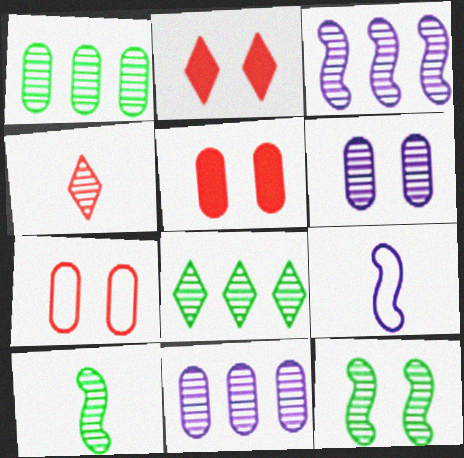[[1, 2, 9], 
[4, 11, 12], 
[5, 8, 9]]